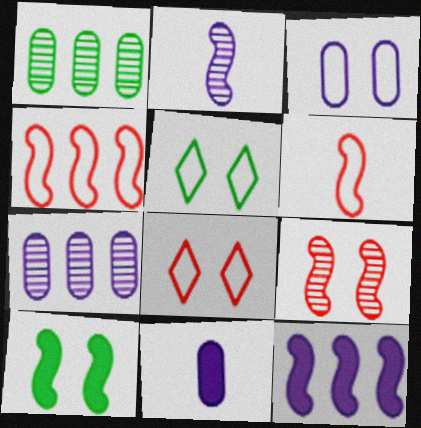[[2, 4, 10], 
[3, 7, 11]]